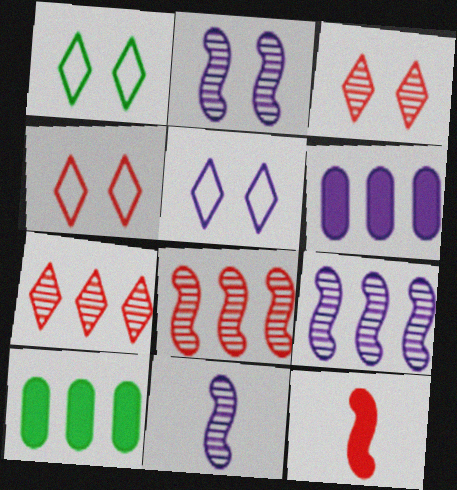[[1, 4, 5], 
[2, 9, 11], 
[4, 10, 11], 
[5, 6, 11]]